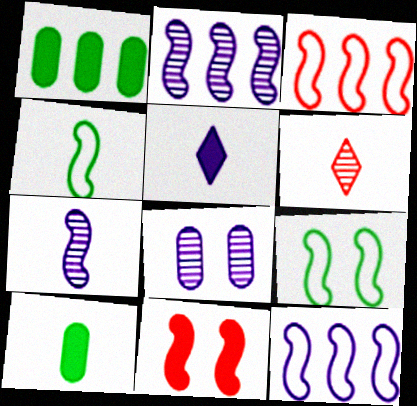[[1, 5, 11], 
[2, 4, 11], 
[5, 8, 12]]